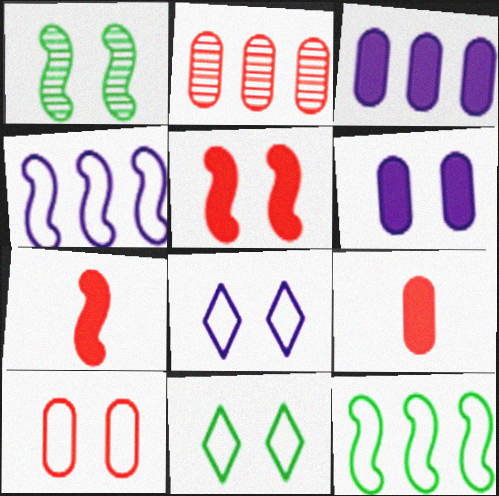[[1, 4, 7], 
[2, 9, 10]]